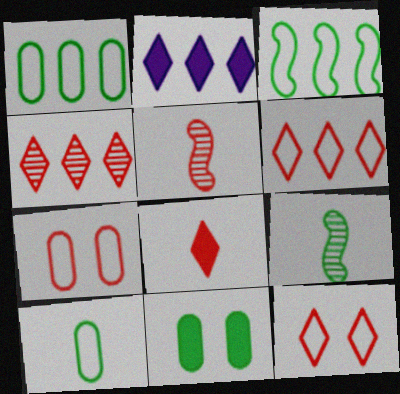[[2, 7, 9], 
[4, 8, 12]]